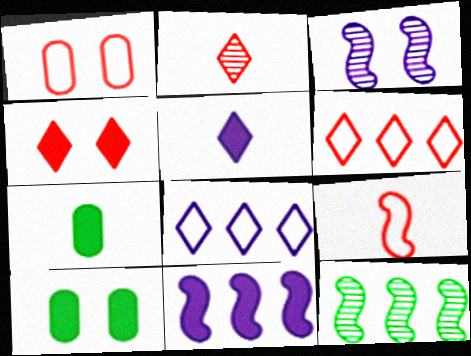[[1, 5, 12], 
[1, 6, 9], 
[2, 4, 6], 
[3, 6, 7], 
[4, 7, 11]]